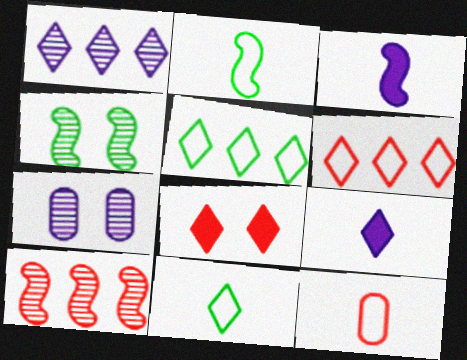[[1, 8, 11], 
[8, 10, 12]]